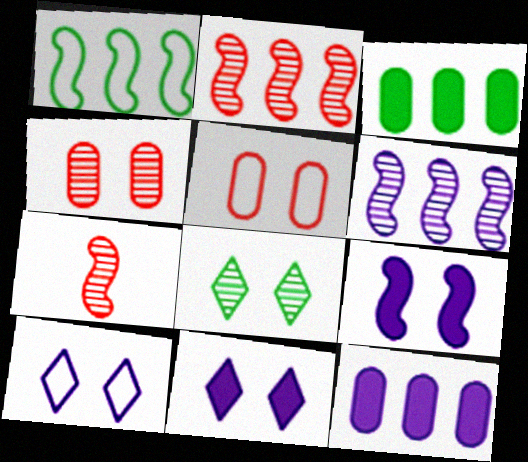[[1, 7, 9], 
[3, 7, 10], 
[5, 8, 9]]